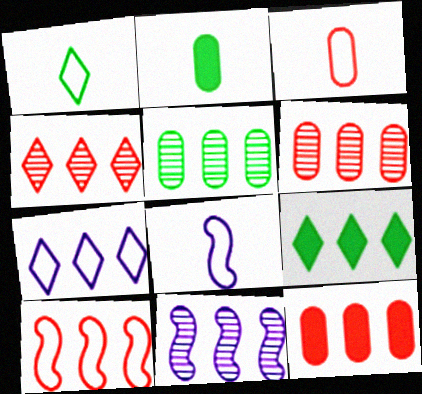[[1, 3, 8], 
[4, 5, 11], 
[4, 7, 9], 
[4, 10, 12]]